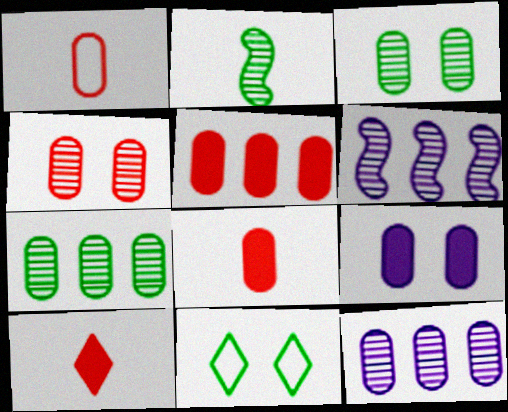[[1, 4, 5], 
[1, 7, 9], 
[6, 8, 11]]